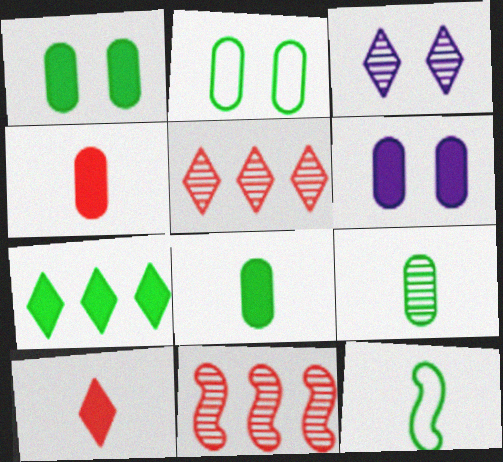[[3, 9, 11], 
[5, 6, 12]]